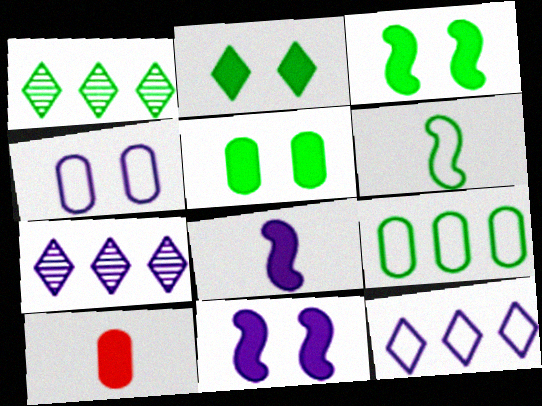[[1, 5, 6], 
[2, 3, 5], 
[4, 7, 8]]